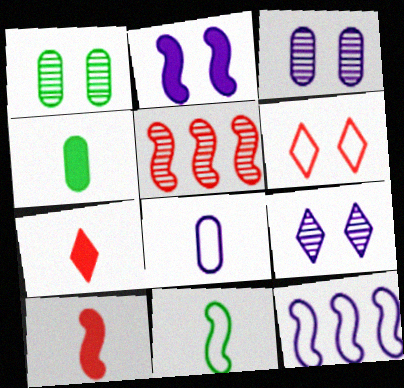[[1, 2, 6], 
[1, 7, 12], 
[2, 5, 11]]